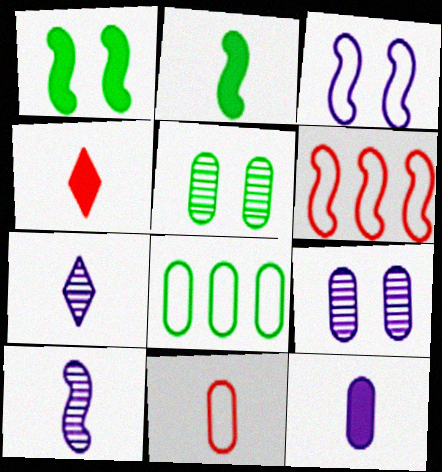[[1, 6, 10], 
[2, 4, 12], 
[2, 7, 11]]